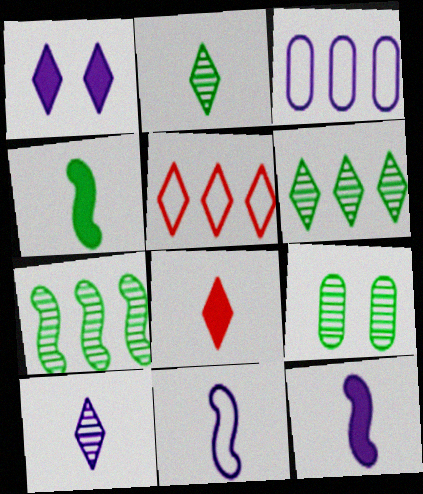[[1, 2, 5], 
[2, 7, 9], 
[5, 9, 12]]